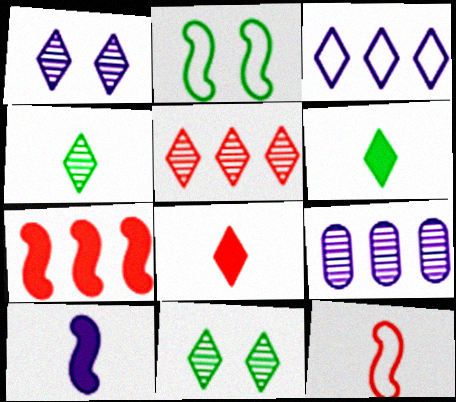[[1, 4, 5], 
[2, 8, 9], 
[3, 8, 11]]